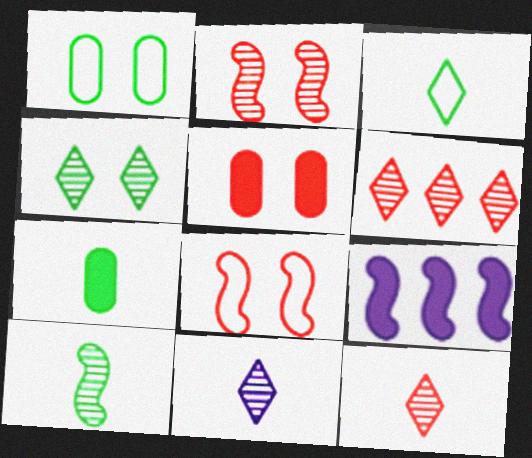[[1, 9, 12], 
[3, 7, 10], 
[4, 6, 11], 
[8, 9, 10]]